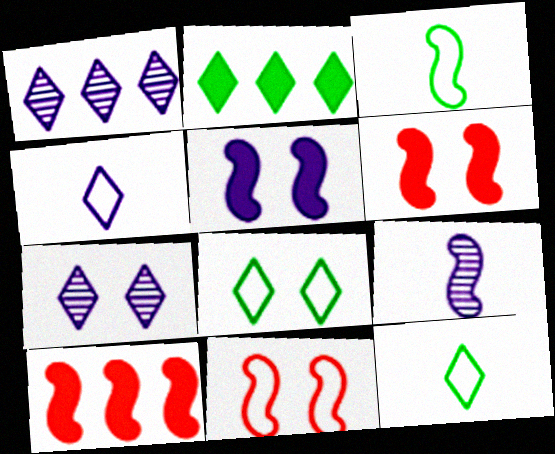[]